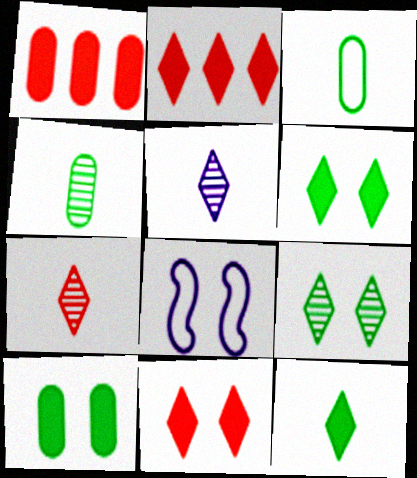[[2, 4, 8]]